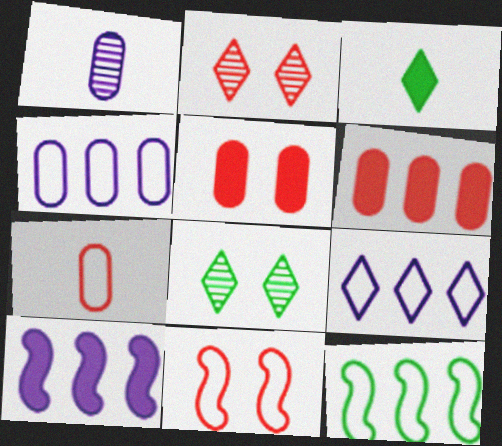[[2, 3, 9], 
[2, 5, 11], 
[3, 5, 10], 
[7, 8, 10]]